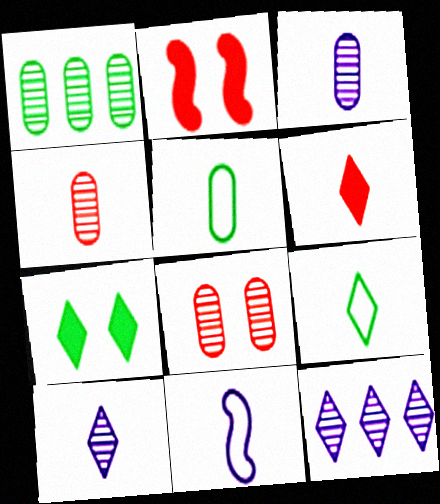[[1, 3, 8], 
[2, 5, 12], 
[6, 9, 10]]